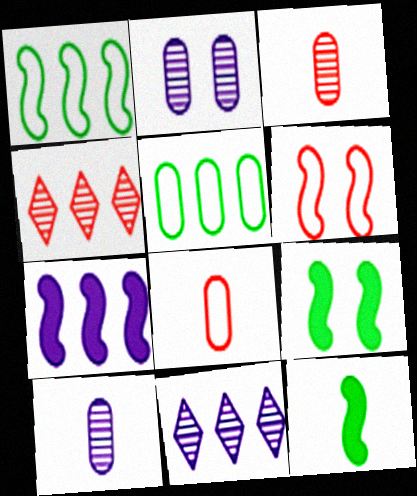[[4, 5, 7], 
[8, 9, 11]]